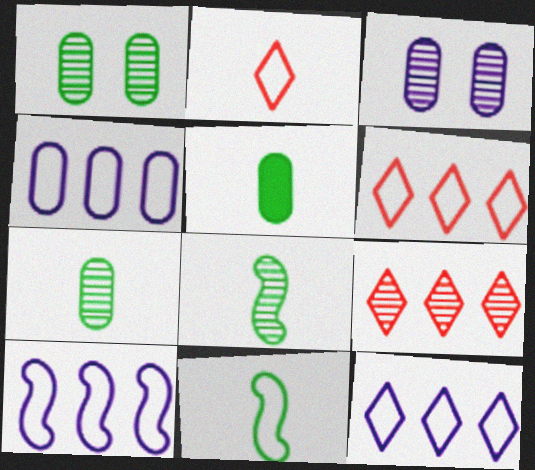[[3, 8, 9], 
[4, 10, 12]]